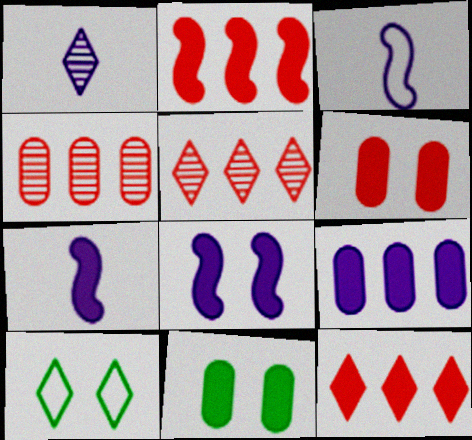[[1, 10, 12], 
[3, 5, 11], 
[4, 7, 10], 
[7, 11, 12]]